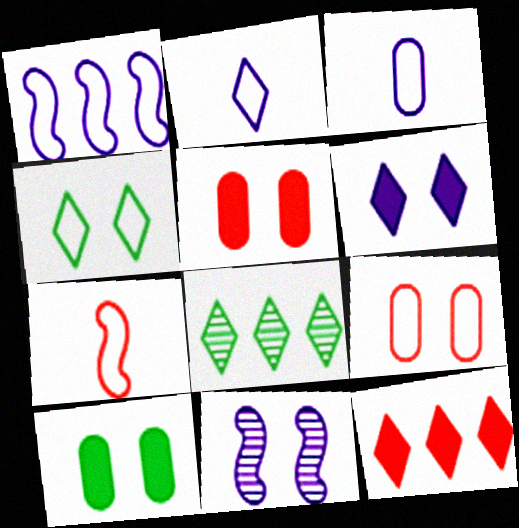[[4, 5, 11]]